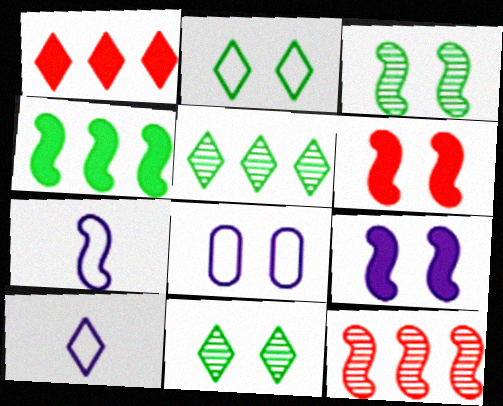[[1, 10, 11], 
[6, 8, 11]]